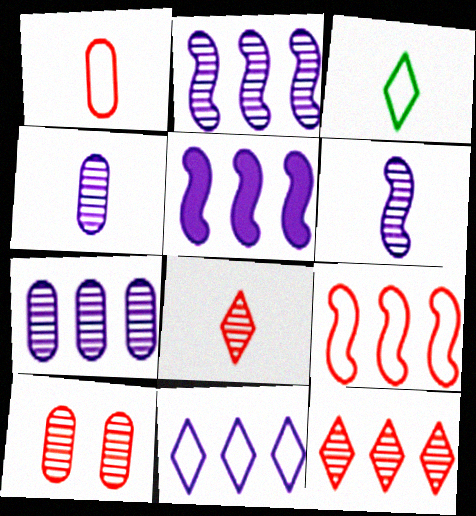[[3, 5, 10], 
[5, 7, 11]]